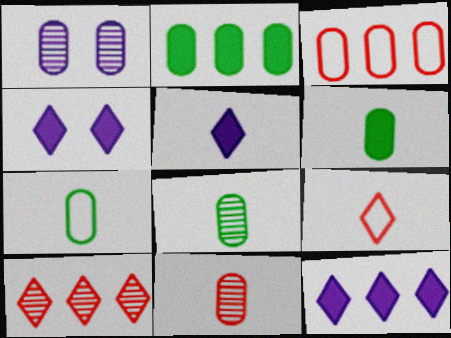[[1, 3, 6], 
[4, 5, 12], 
[6, 7, 8]]